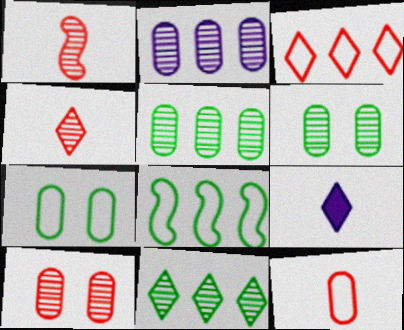[[8, 9, 10]]